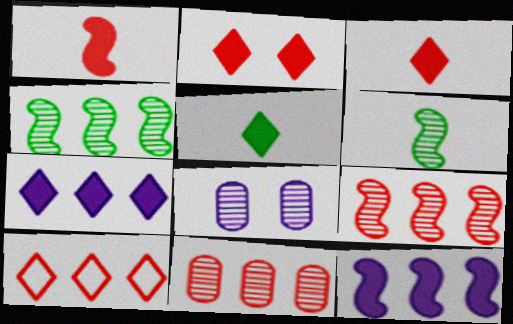[[2, 5, 7]]